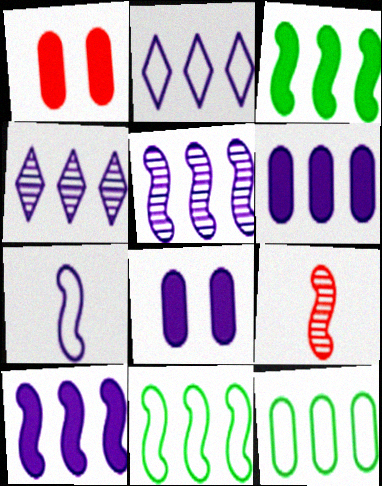[[2, 5, 6], 
[4, 7, 8]]